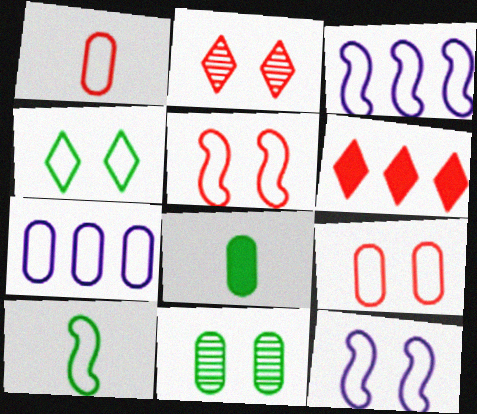[[1, 3, 4], 
[2, 3, 8], 
[3, 5, 10], 
[4, 9, 12]]